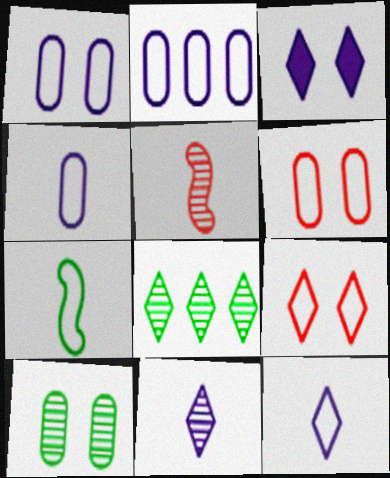[[1, 2, 4], 
[2, 7, 9]]